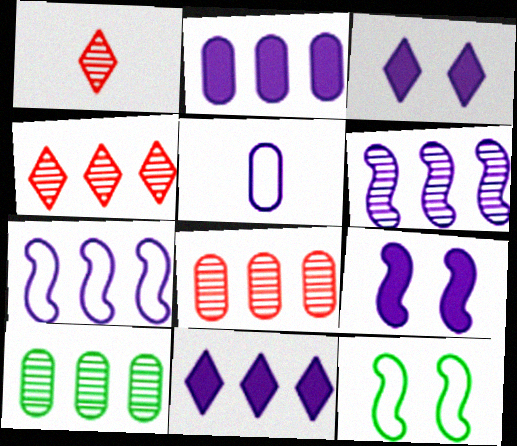[[1, 2, 12], 
[3, 5, 6], 
[4, 6, 10]]